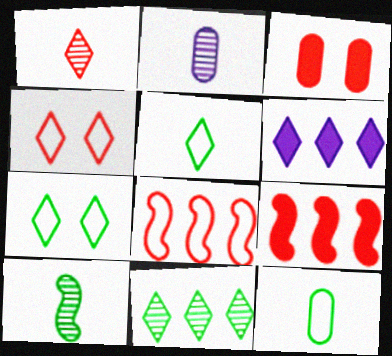[[1, 2, 10], 
[1, 3, 8], 
[1, 6, 7], 
[2, 7, 9]]